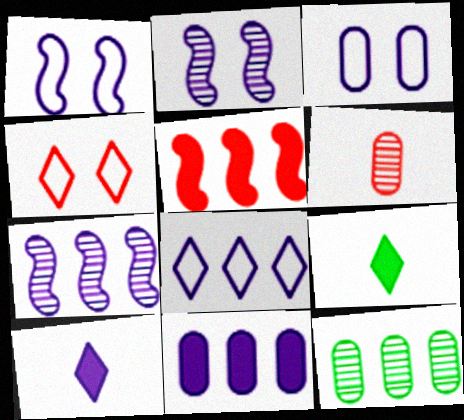[[3, 7, 10], 
[4, 5, 6], 
[5, 8, 12], 
[7, 8, 11]]